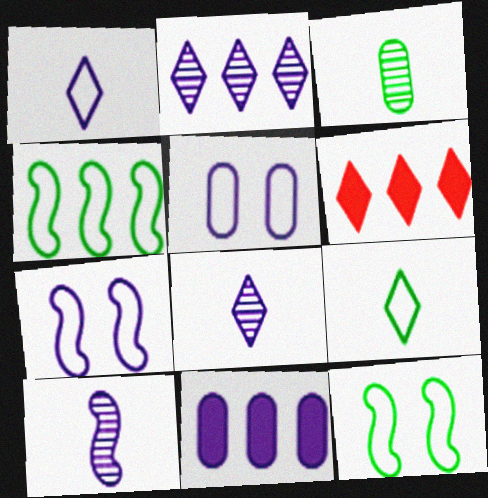[[3, 6, 7], 
[7, 8, 11]]